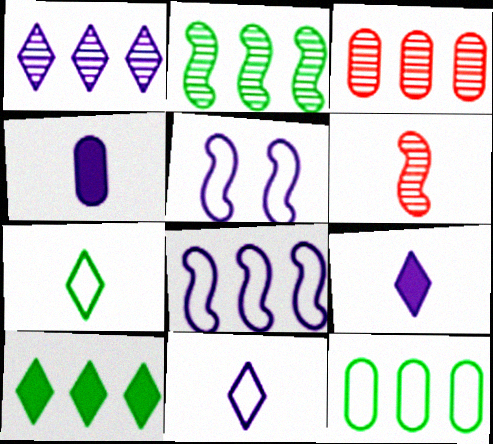[[1, 2, 3], 
[1, 4, 5], 
[2, 10, 12], 
[3, 8, 10], 
[4, 6, 7]]